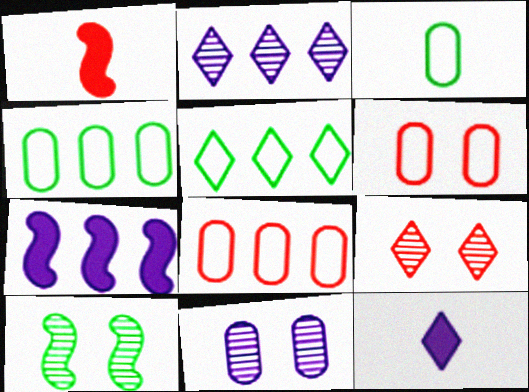[[1, 5, 11], 
[1, 8, 9], 
[3, 7, 9], 
[5, 9, 12], 
[8, 10, 12], 
[9, 10, 11]]